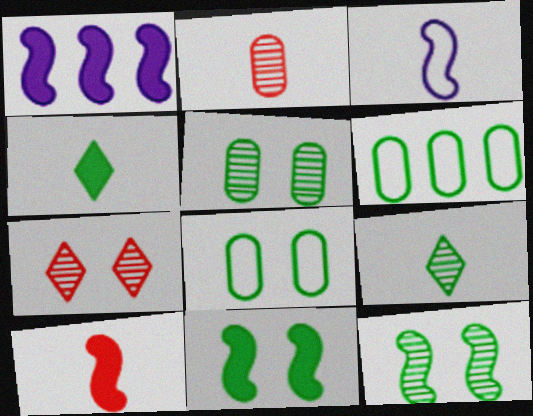[[1, 10, 11], 
[2, 3, 4], 
[4, 6, 12], 
[6, 9, 11]]